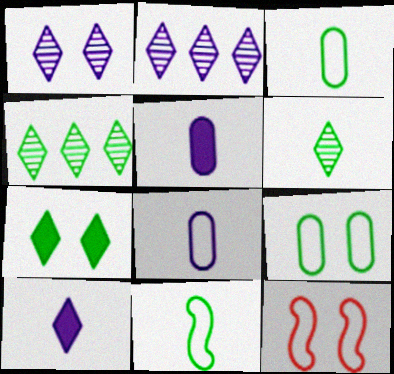[[4, 5, 12]]